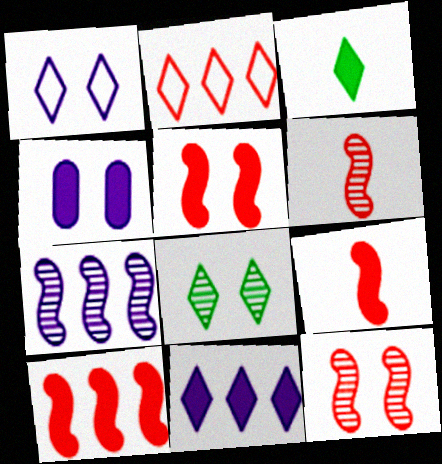[[3, 4, 10], 
[5, 9, 10]]